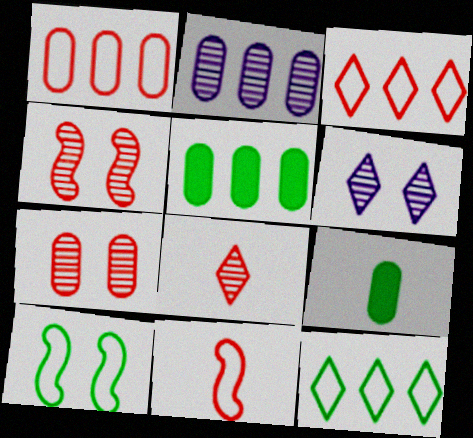[[1, 2, 5], 
[5, 6, 11]]